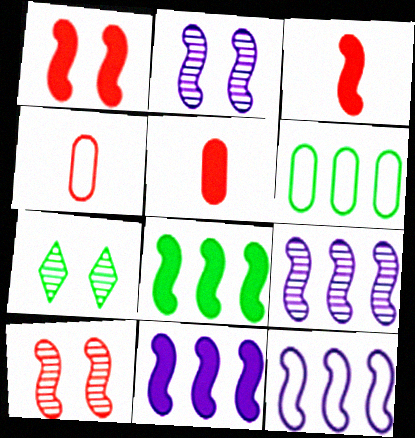[[4, 7, 11], 
[5, 7, 12], 
[9, 11, 12]]